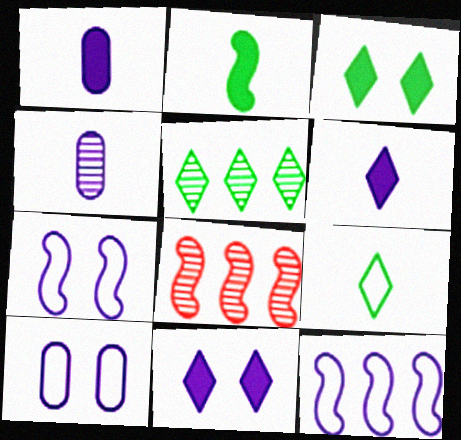[[2, 7, 8], 
[3, 5, 9], 
[4, 11, 12]]